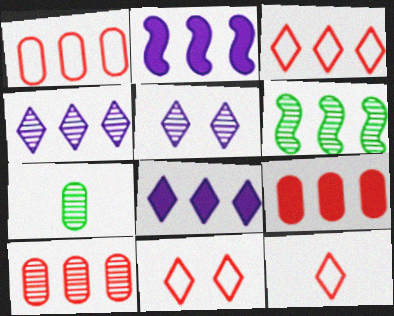[[1, 6, 8], 
[1, 9, 10], 
[2, 7, 11], 
[3, 11, 12], 
[4, 6, 10]]